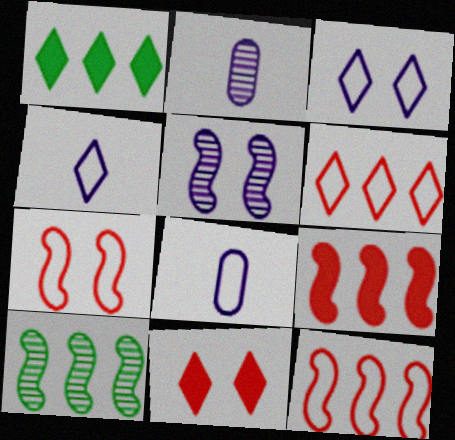[[1, 2, 7], 
[8, 10, 11]]